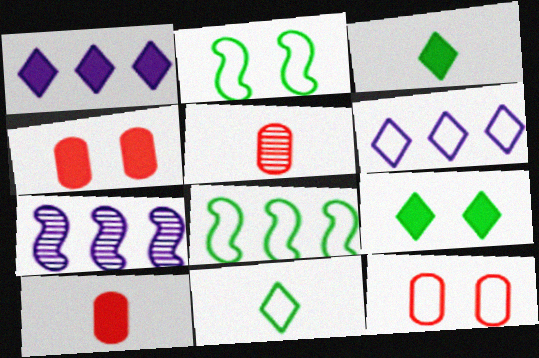[[1, 2, 5], 
[3, 7, 12], 
[4, 7, 11]]